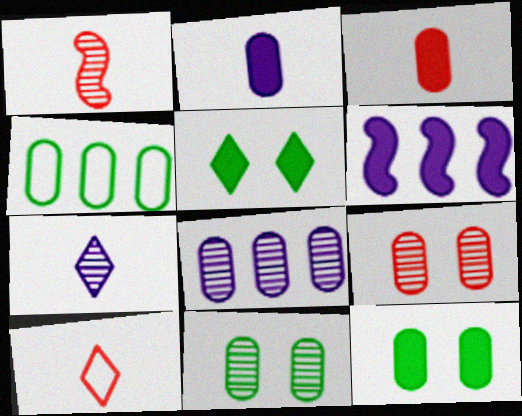[[1, 3, 10], 
[2, 4, 9], 
[3, 5, 6], 
[6, 10, 11]]